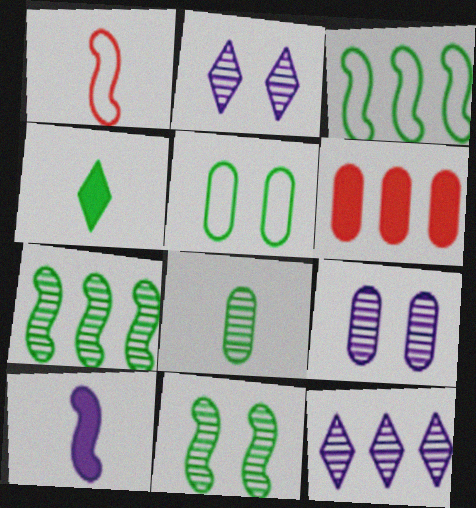[[3, 6, 12], 
[4, 5, 7]]